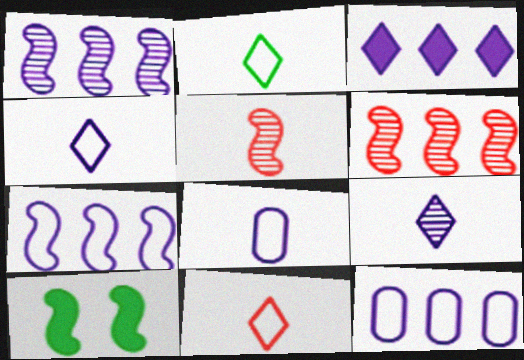[[1, 3, 12], 
[2, 4, 11], 
[5, 7, 10]]